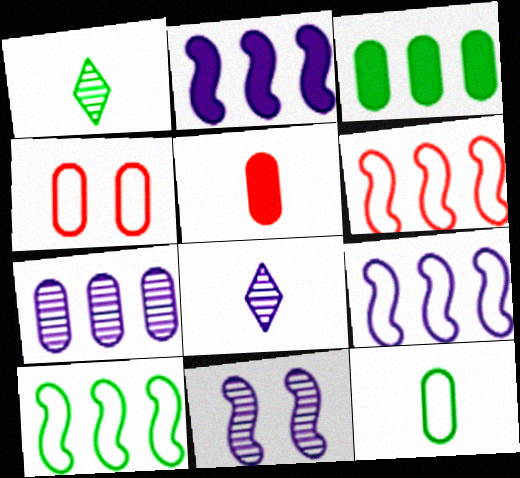[[1, 2, 4], 
[6, 9, 10], 
[7, 8, 11]]